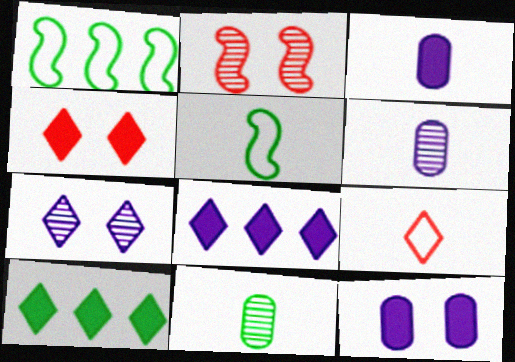[[1, 4, 6], 
[7, 9, 10]]